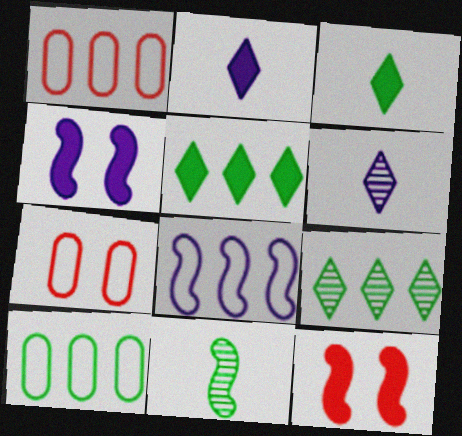[[6, 10, 12], 
[8, 11, 12]]